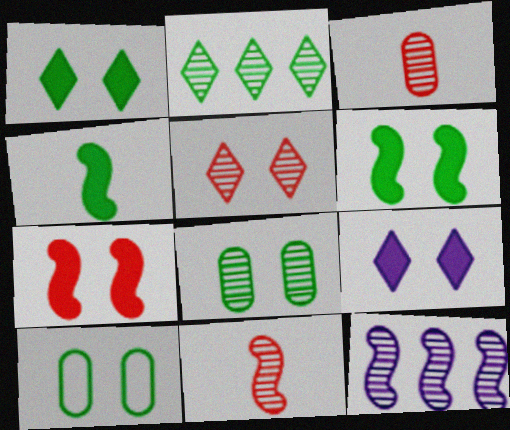[[2, 4, 10]]